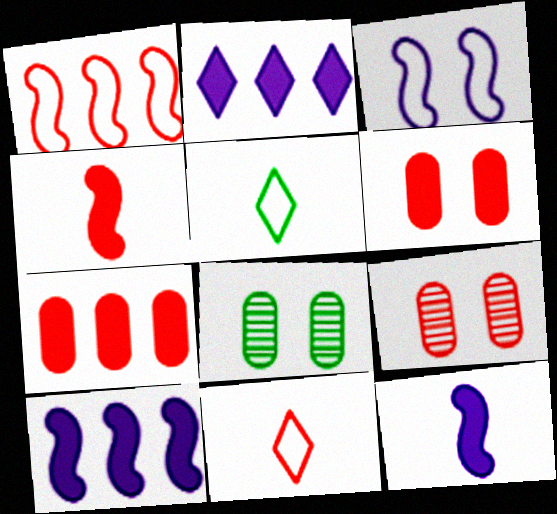[[5, 9, 10], 
[8, 10, 11]]